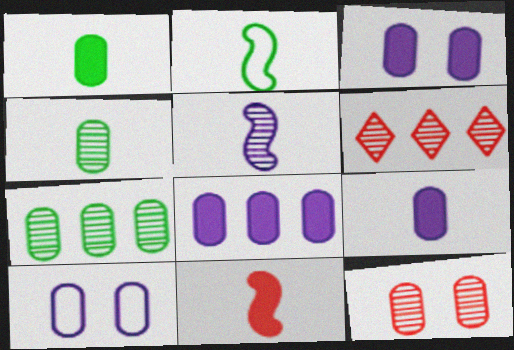[[2, 3, 6], 
[2, 5, 11], 
[3, 8, 9]]